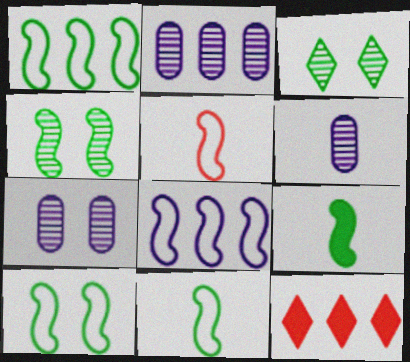[[1, 2, 12], 
[1, 4, 9], 
[1, 10, 11], 
[2, 6, 7], 
[5, 8, 10], 
[6, 10, 12], 
[7, 11, 12]]